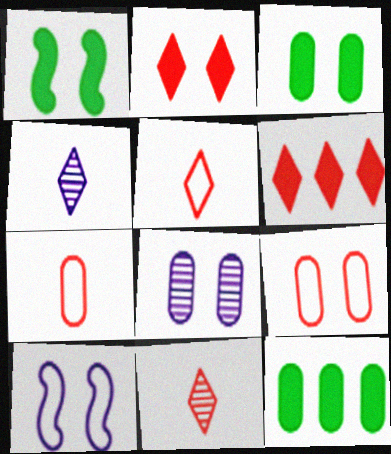[[3, 8, 9], 
[7, 8, 12], 
[10, 11, 12]]